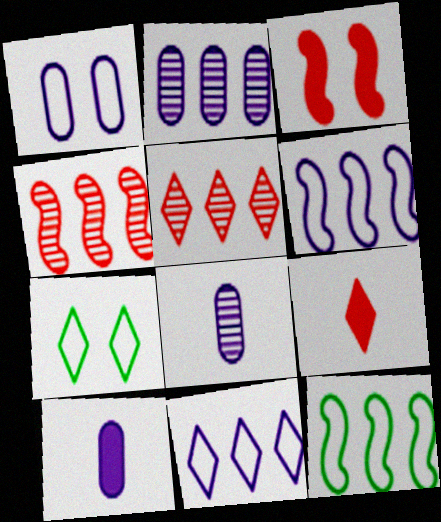[[1, 2, 10], 
[4, 7, 10]]